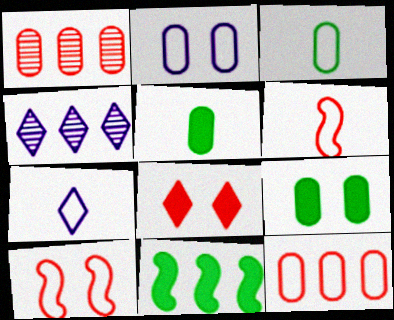[[1, 2, 5], 
[1, 6, 8], 
[2, 3, 12], 
[3, 6, 7], 
[4, 5, 10], 
[4, 6, 9], 
[4, 11, 12]]